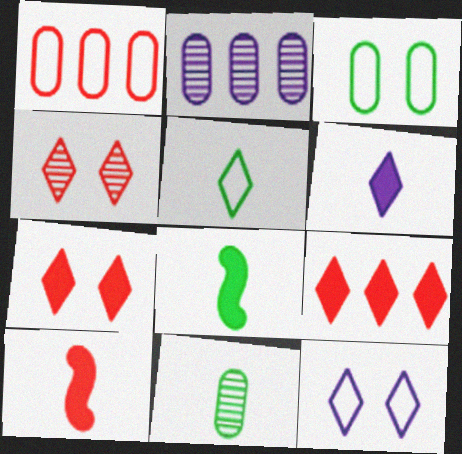[[1, 4, 10], 
[5, 8, 11]]